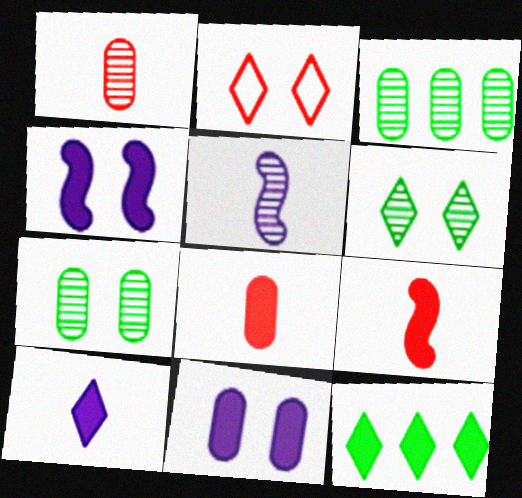[[2, 4, 7], 
[4, 8, 12], 
[9, 11, 12]]